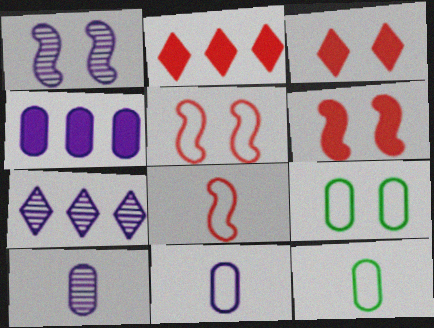[[1, 2, 12], 
[1, 3, 9], 
[1, 7, 10], 
[6, 7, 12]]